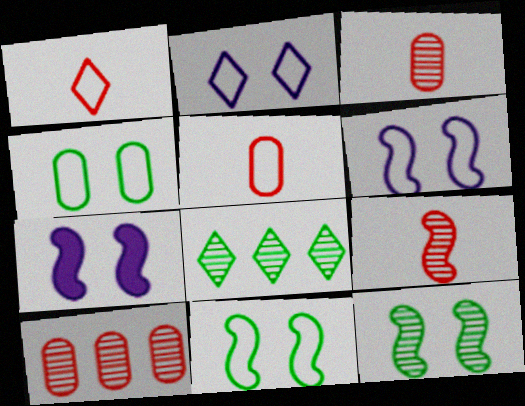[[5, 7, 8]]